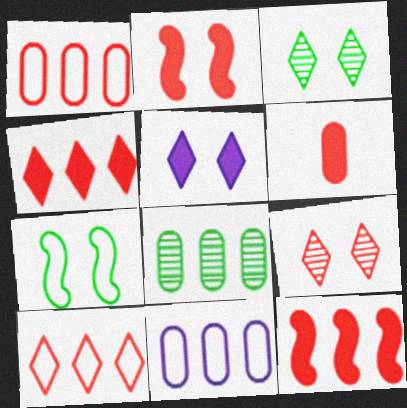[[2, 4, 6]]